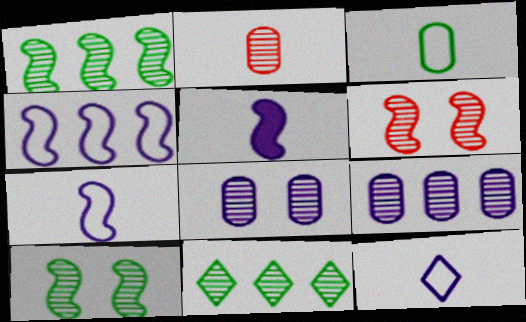[]